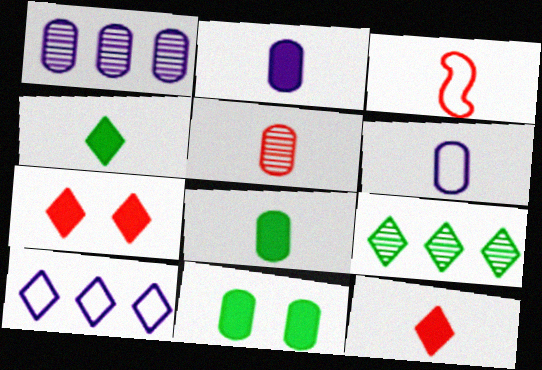[[3, 5, 12], 
[5, 6, 8]]